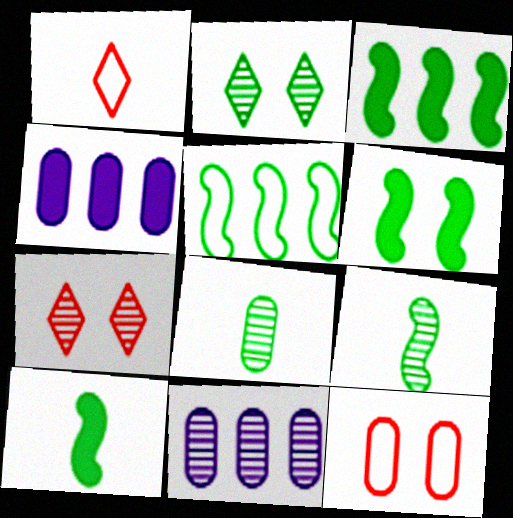[[1, 6, 11], 
[3, 6, 10], 
[4, 8, 12], 
[5, 6, 9], 
[7, 9, 11]]